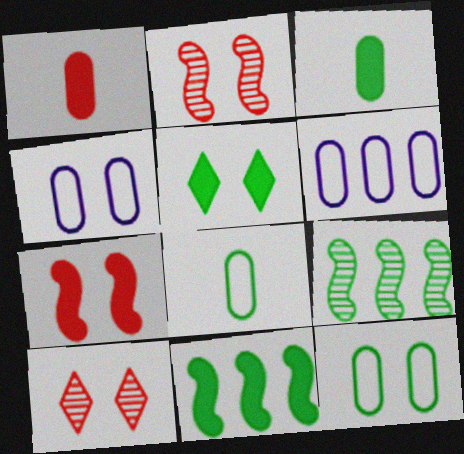[[2, 4, 5], 
[3, 5, 11], 
[5, 8, 9]]